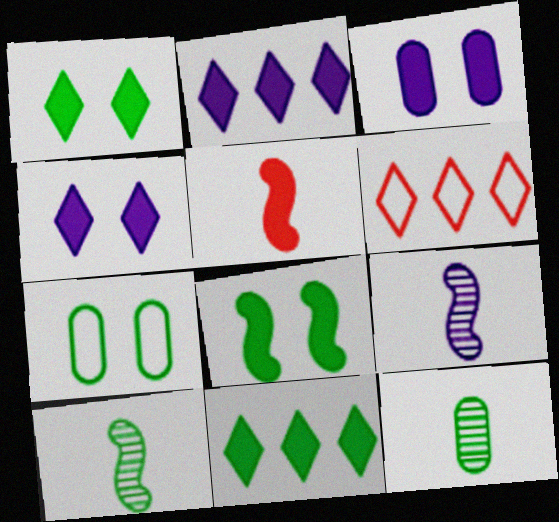[[3, 5, 11], 
[3, 6, 10], 
[7, 10, 11]]